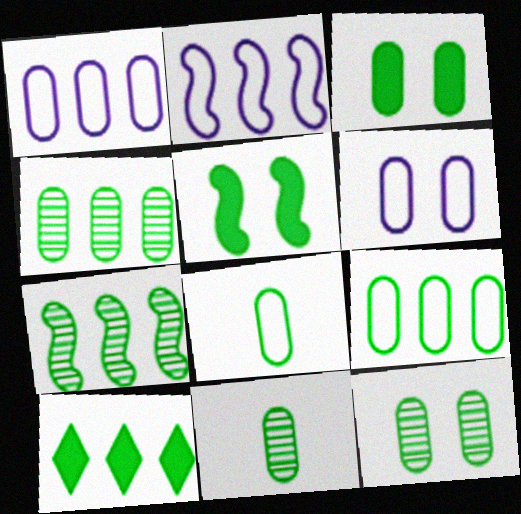[[3, 4, 8], 
[3, 9, 11], 
[4, 11, 12], 
[7, 9, 10]]